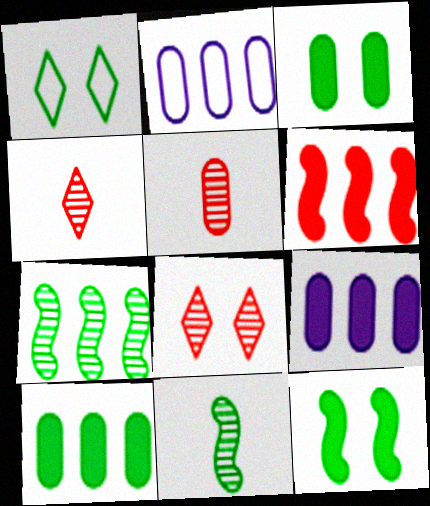[[1, 10, 11], 
[2, 3, 5], 
[2, 4, 12]]